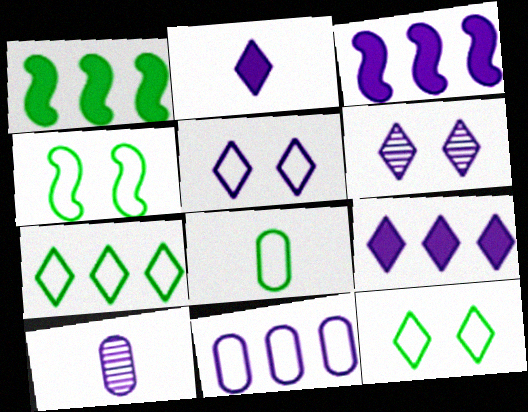[[3, 5, 10], 
[4, 7, 8]]